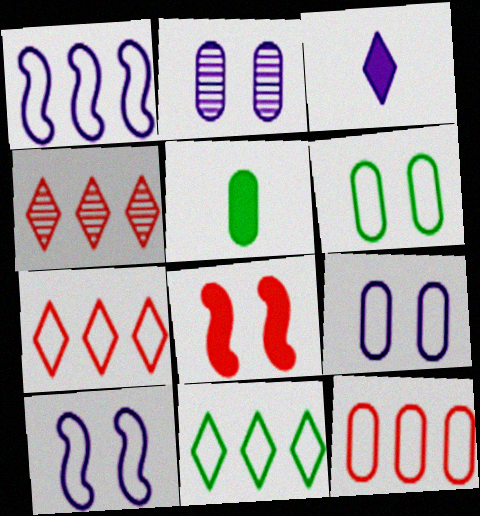[[1, 2, 3], 
[1, 11, 12], 
[2, 5, 12], 
[4, 5, 10]]